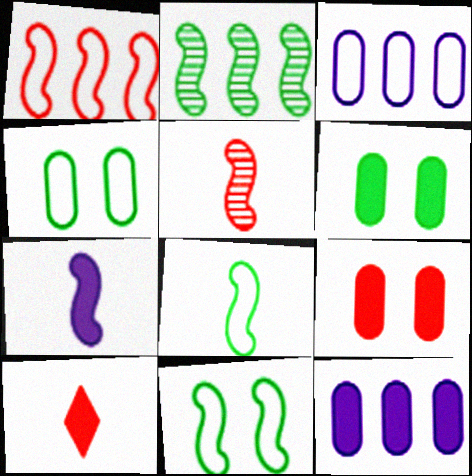[[5, 7, 8]]